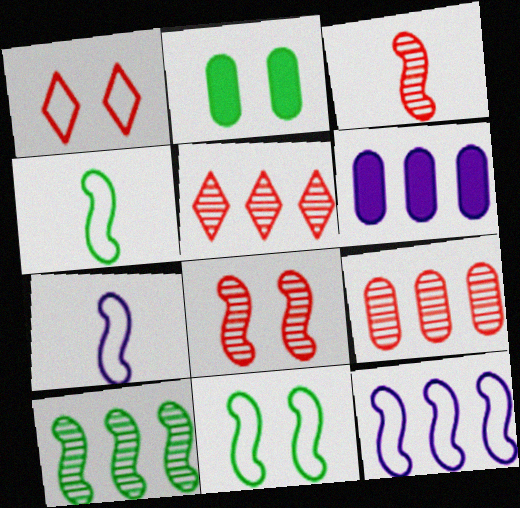[[2, 5, 7]]